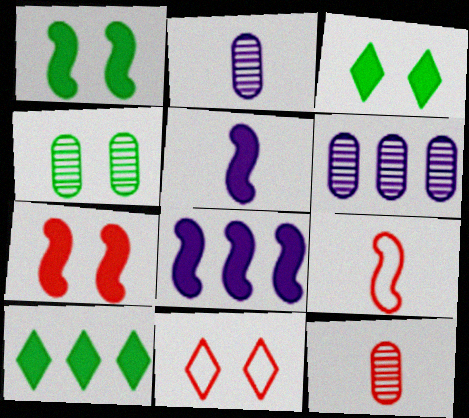[[3, 6, 9], 
[4, 6, 12]]